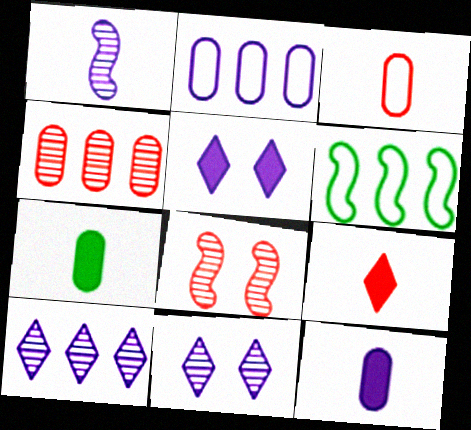[[1, 2, 5]]